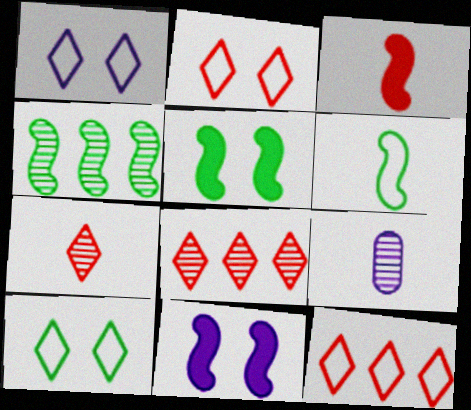[[1, 2, 10], 
[4, 5, 6], 
[5, 9, 12]]